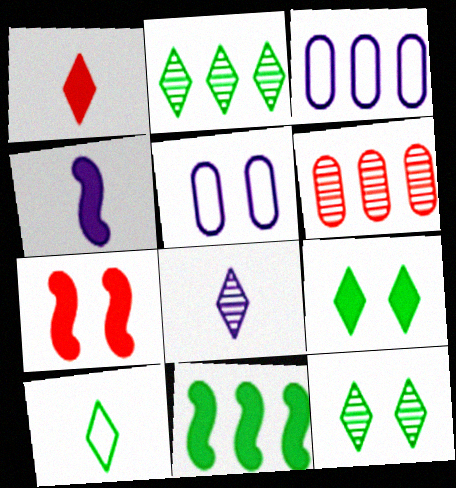[[1, 8, 10], 
[2, 9, 10], 
[4, 7, 11], 
[5, 7, 12]]